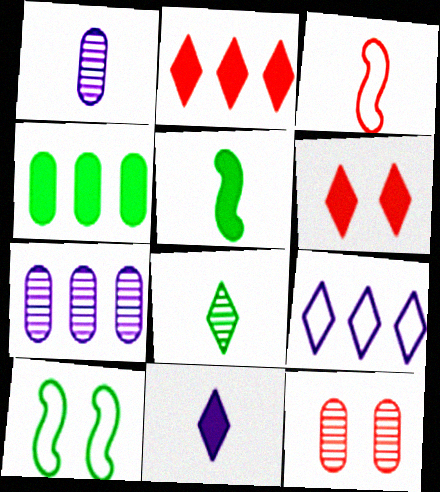[[1, 2, 10], 
[2, 3, 12], 
[4, 8, 10], 
[5, 9, 12], 
[6, 8, 9]]